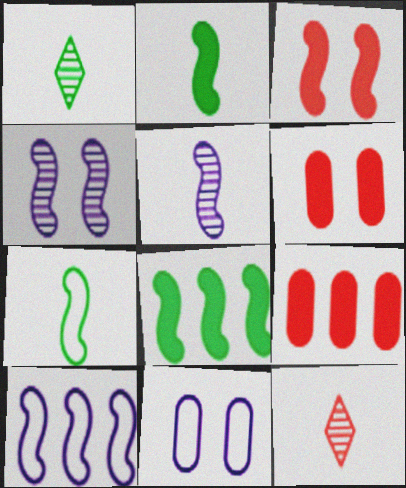[[1, 6, 10], 
[8, 11, 12]]